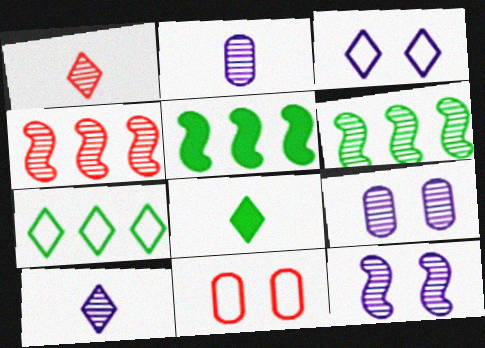[[1, 6, 9], 
[5, 10, 11]]